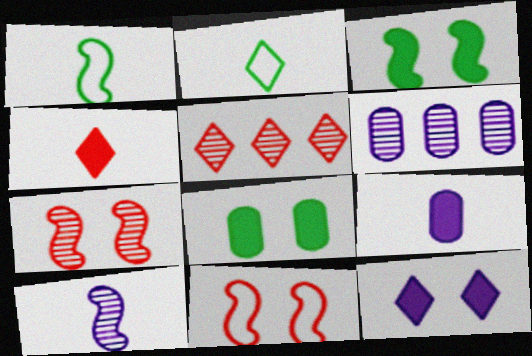[[2, 5, 12]]